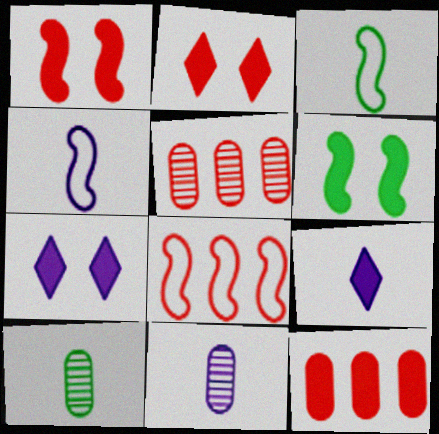[[3, 5, 7], 
[4, 9, 11], 
[6, 9, 12], 
[7, 8, 10]]